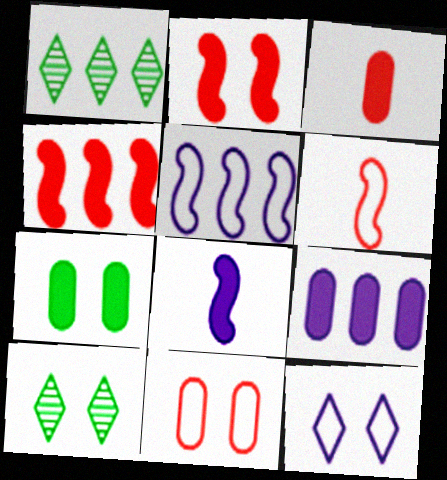[[1, 8, 11], 
[3, 5, 10], 
[3, 7, 9], 
[6, 9, 10]]